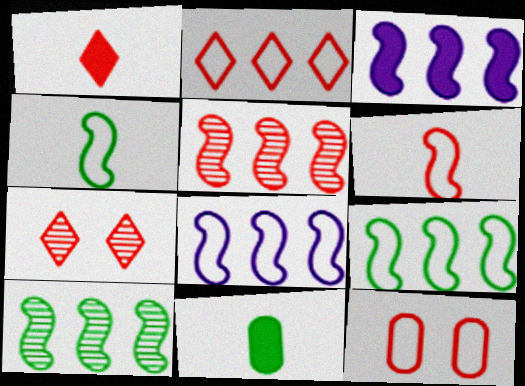[[1, 2, 7], 
[1, 5, 12], 
[2, 6, 12], 
[3, 5, 9], 
[7, 8, 11]]